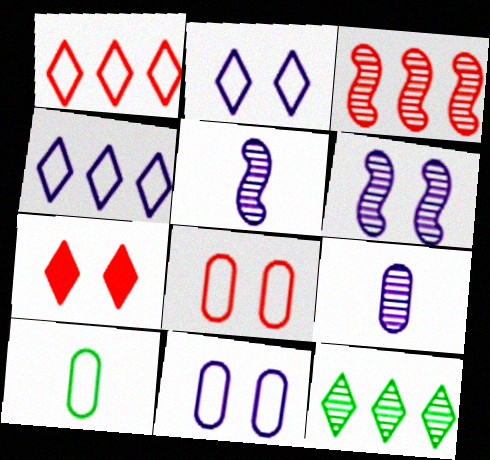[]